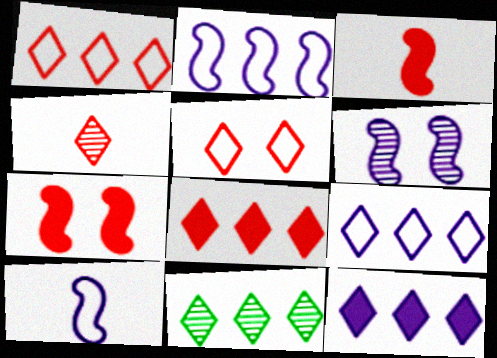[[1, 11, 12], 
[4, 5, 8], 
[8, 9, 11]]